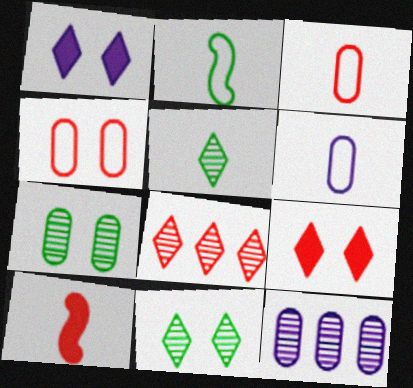[[2, 9, 12], 
[4, 8, 10], 
[5, 6, 10]]